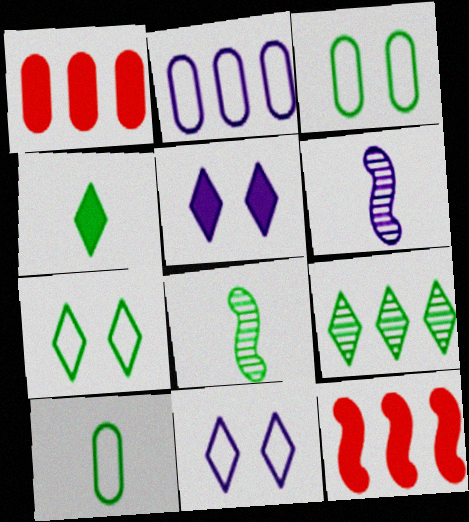[[1, 6, 7], 
[1, 8, 11], 
[2, 5, 6], 
[2, 9, 12], 
[4, 7, 9], 
[4, 8, 10]]